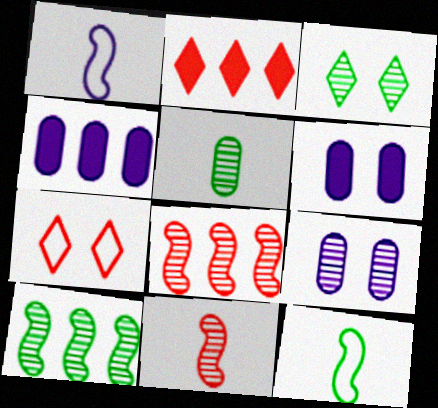[[2, 9, 12], 
[3, 5, 10]]